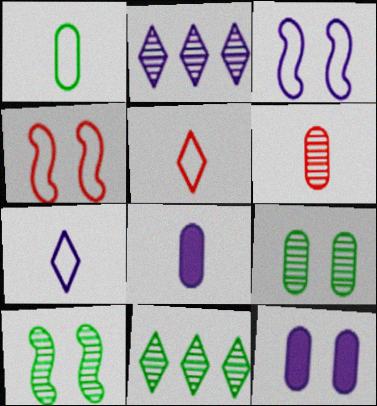[[1, 6, 8], 
[2, 3, 8], 
[2, 6, 10], 
[4, 8, 11]]